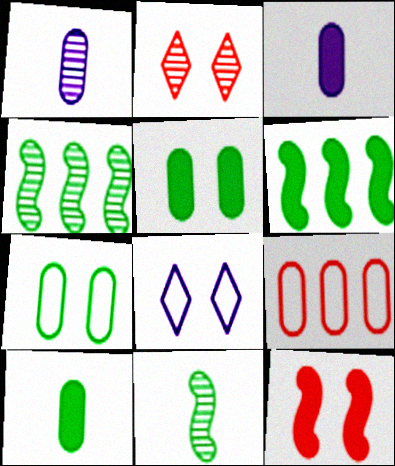[[1, 2, 4], 
[1, 5, 9]]